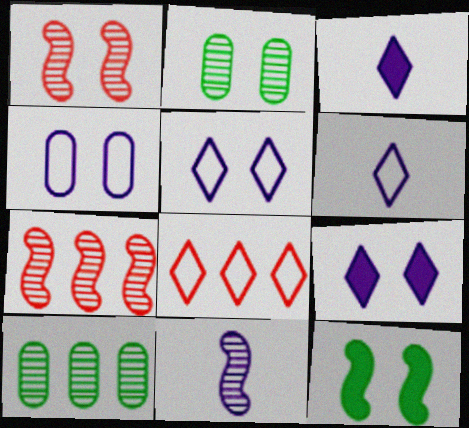[]